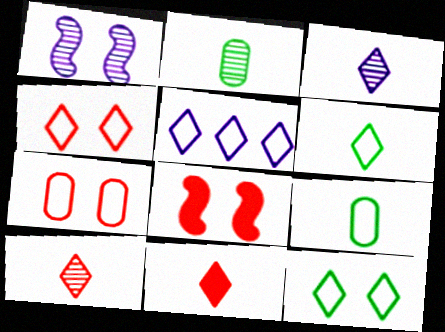[[2, 5, 8], 
[3, 6, 11], 
[4, 5, 6]]